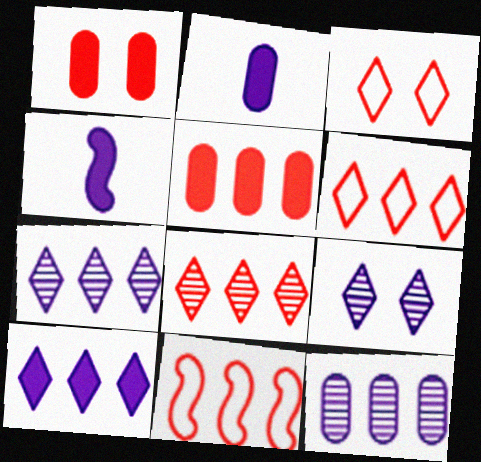[[5, 8, 11]]